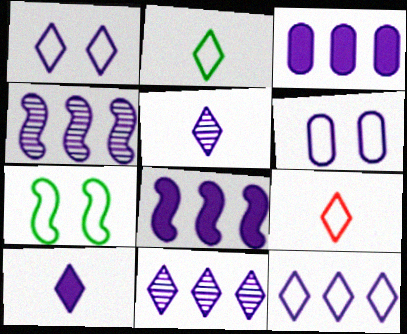[[1, 10, 11], 
[3, 4, 12], 
[4, 6, 10], 
[5, 6, 8]]